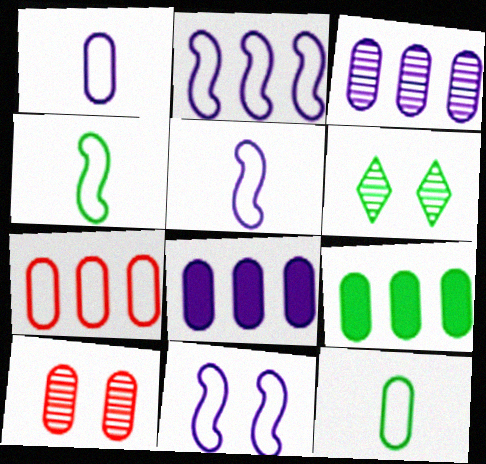[[1, 9, 10], 
[2, 5, 11], 
[3, 7, 9], 
[4, 6, 9], 
[8, 10, 12]]